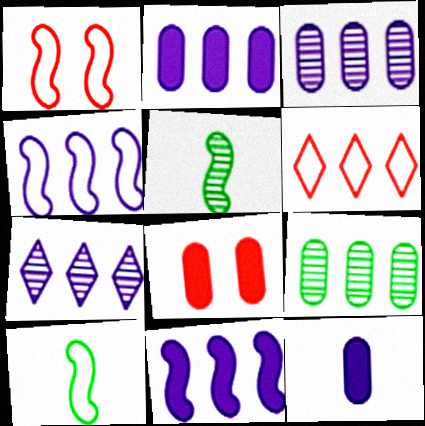[[1, 4, 10], 
[1, 5, 11], 
[2, 4, 7], 
[6, 9, 11], 
[7, 8, 10]]